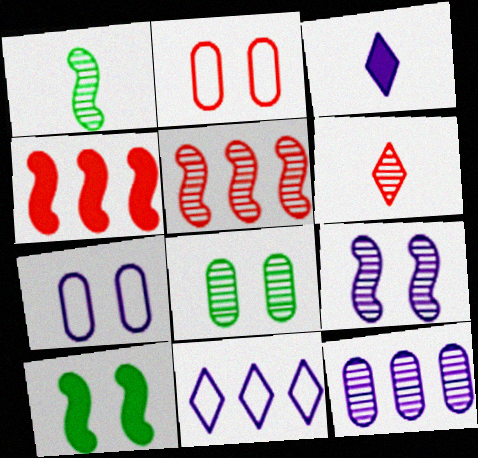[[1, 5, 9], 
[2, 4, 6]]